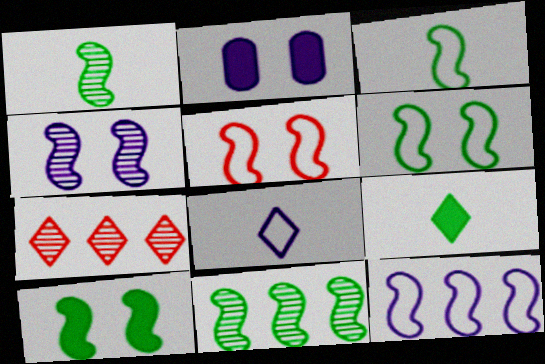[[2, 3, 7], 
[3, 5, 12], 
[3, 10, 11], 
[4, 5, 10]]